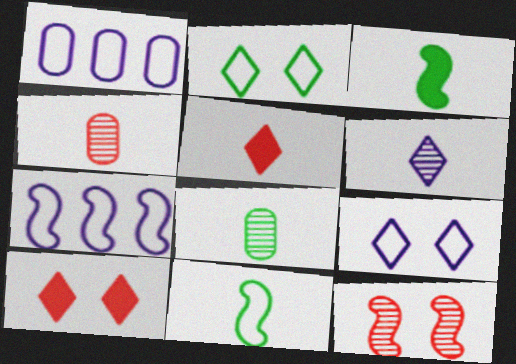[[3, 7, 12], 
[7, 8, 10]]